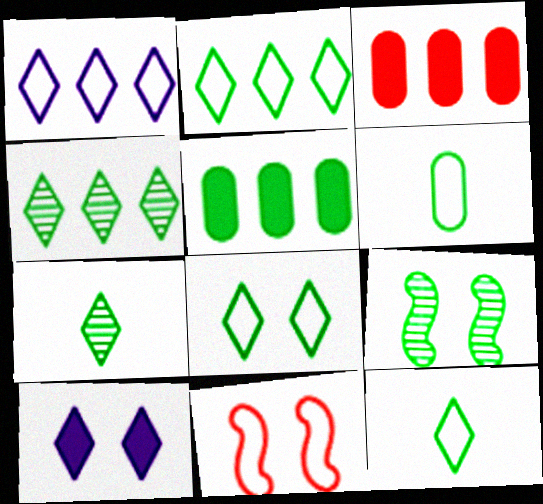[[1, 6, 11], 
[2, 8, 12], 
[5, 9, 12]]